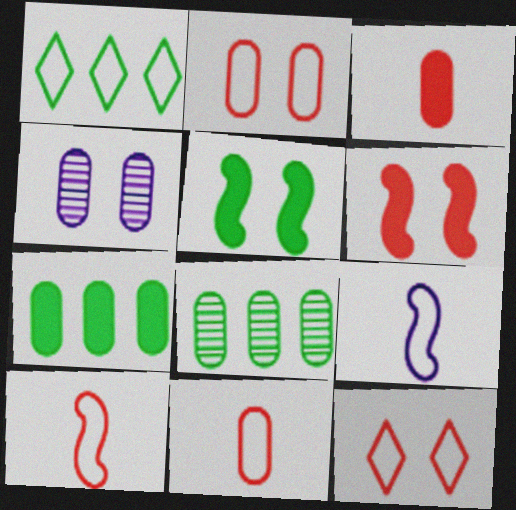[[1, 2, 9], 
[4, 5, 12], 
[4, 7, 11]]